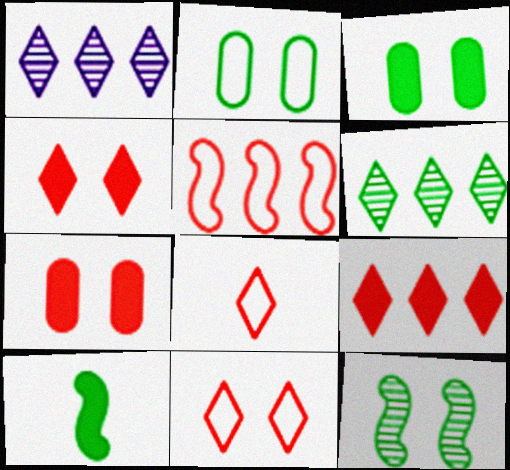[[2, 6, 10]]